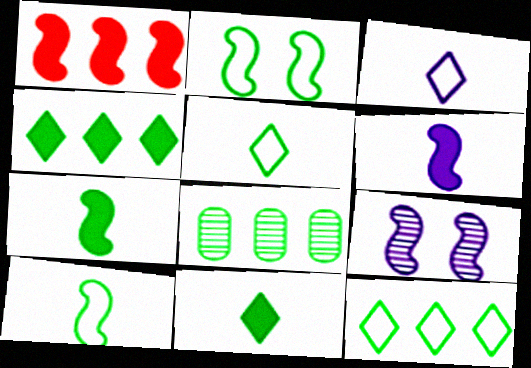[[1, 9, 10], 
[2, 8, 11]]